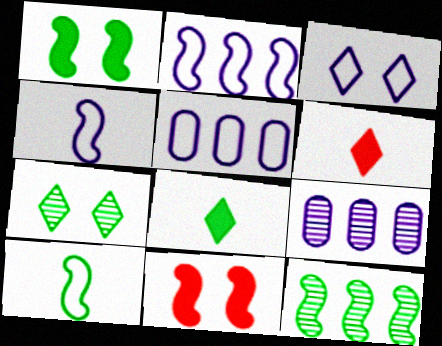[[1, 10, 12], 
[3, 4, 5], 
[4, 11, 12]]